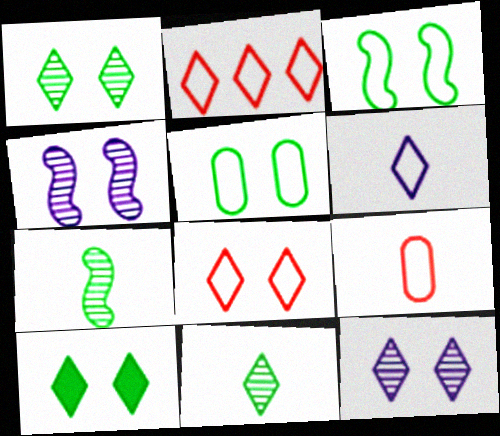[[8, 10, 12]]